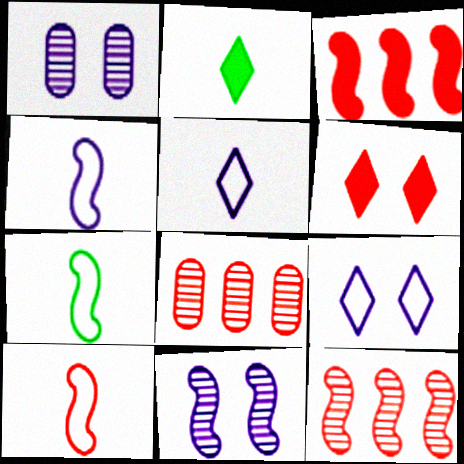[[3, 7, 11], 
[4, 7, 10], 
[6, 8, 10]]